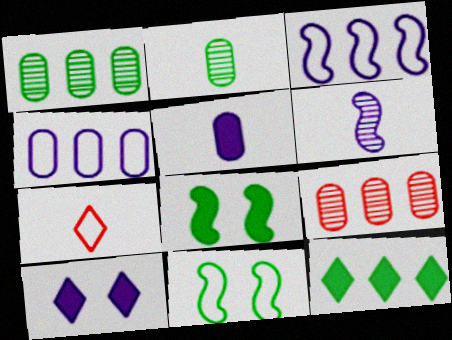[[2, 11, 12], 
[3, 9, 12], 
[4, 6, 10], 
[4, 7, 11]]